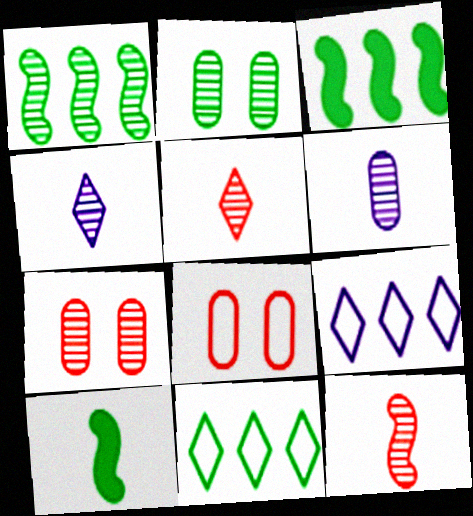[[1, 4, 7], 
[2, 10, 11], 
[3, 4, 8], 
[7, 9, 10]]